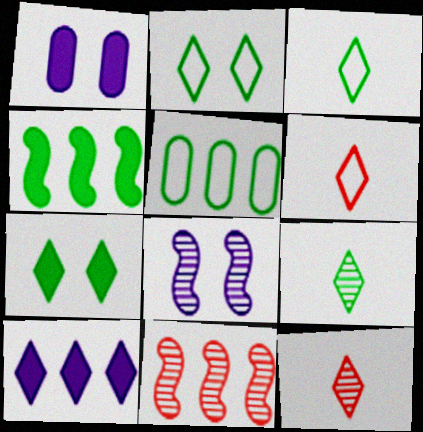[[1, 3, 11], 
[2, 10, 12], 
[5, 10, 11]]